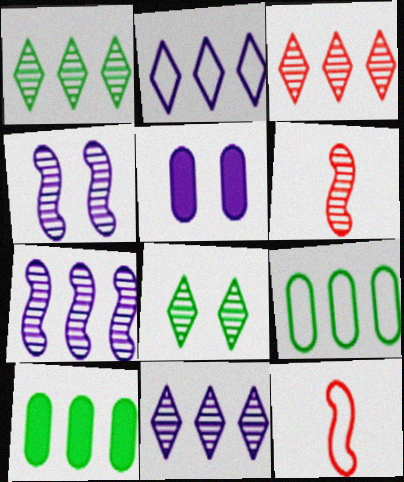[[1, 3, 11], 
[1, 5, 12]]